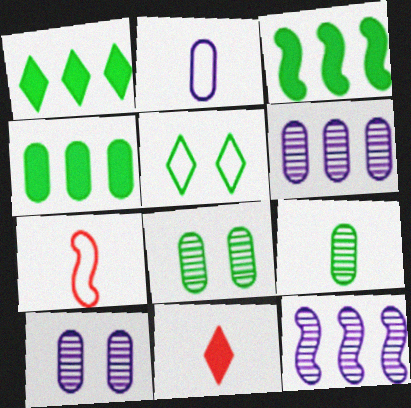[[1, 3, 4], 
[1, 7, 10], 
[3, 5, 9]]